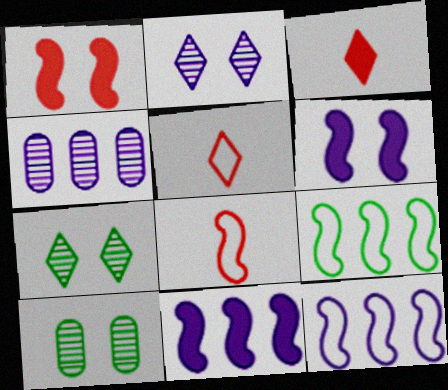[[3, 10, 12], 
[5, 10, 11]]